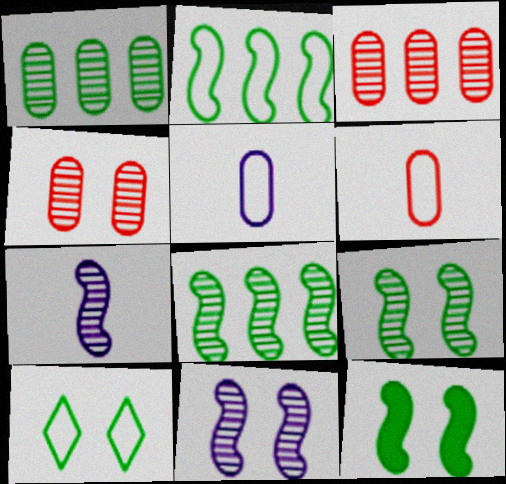[]